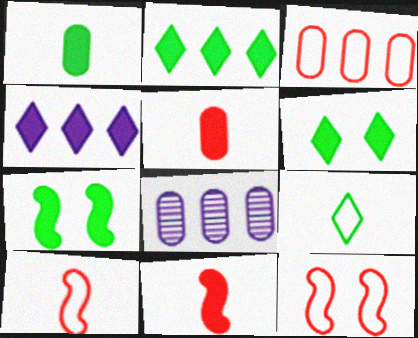[[1, 2, 7], 
[4, 5, 7], 
[6, 8, 10]]